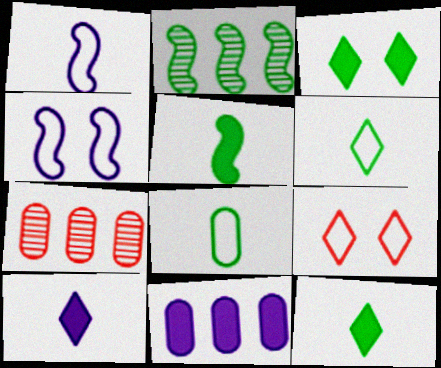[[1, 3, 7], 
[2, 3, 8], 
[4, 7, 12]]